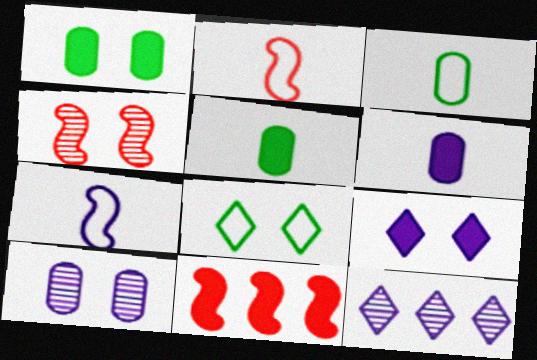[[1, 2, 12], 
[2, 4, 11], 
[5, 9, 11]]